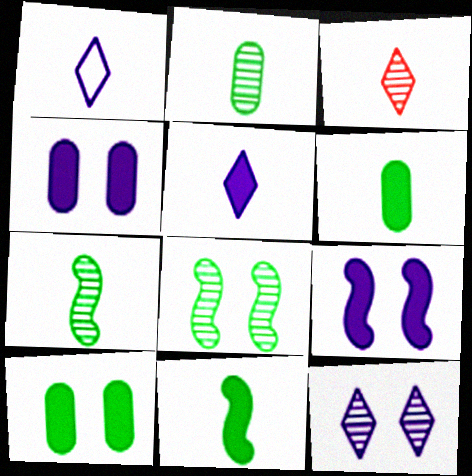[]